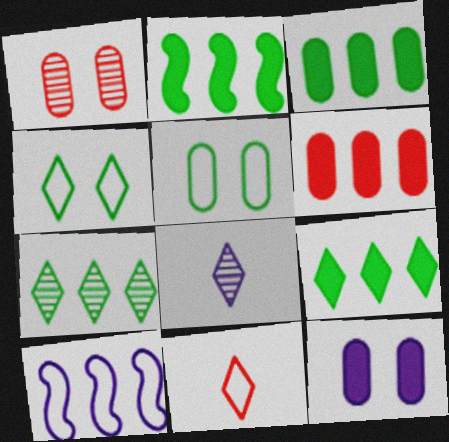[[1, 5, 12], 
[2, 3, 9], 
[5, 10, 11], 
[6, 7, 10], 
[8, 10, 12]]